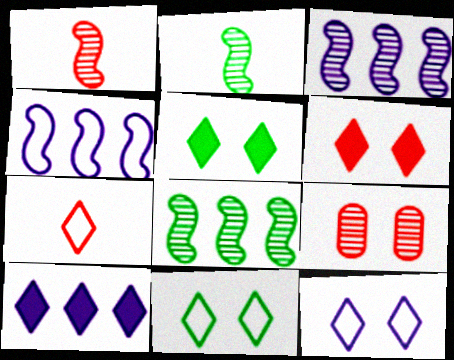[]